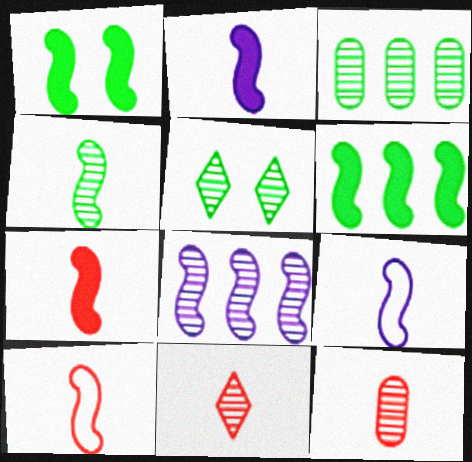[[1, 8, 10], 
[2, 4, 10], 
[3, 4, 5], 
[4, 7, 9], 
[5, 8, 12]]